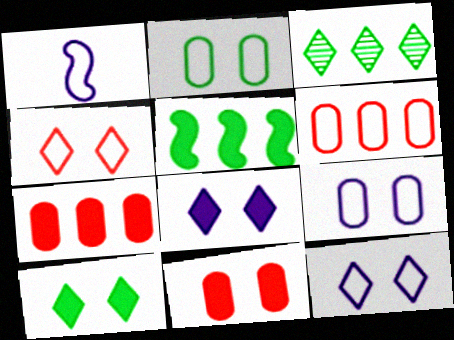[[1, 3, 11]]